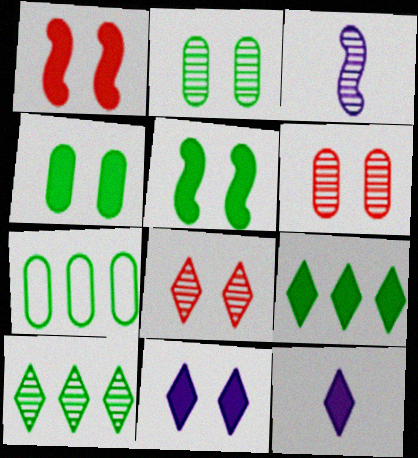[[1, 4, 11], 
[3, 6, 10]]